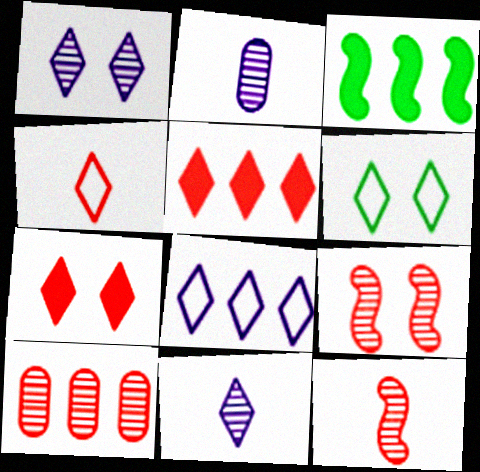[[1, 6, 7], 
[3, 8, 10], 
[4, 6, 8], 
[5, 6, 11]]